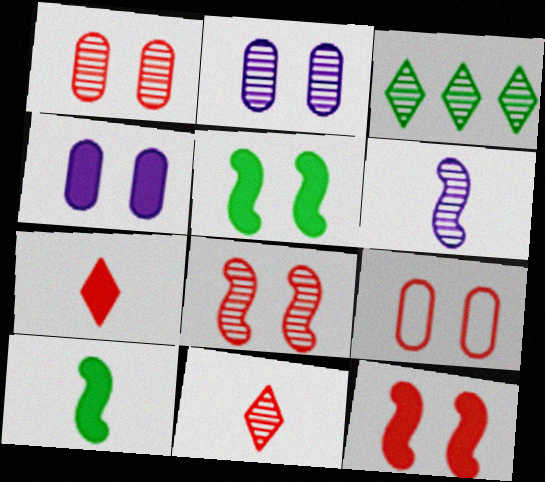[[1, 3, 6]]